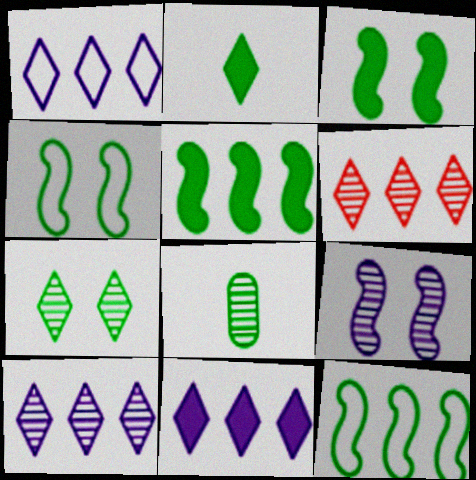[[1, 10, 11], 
[6, 8, 9]]